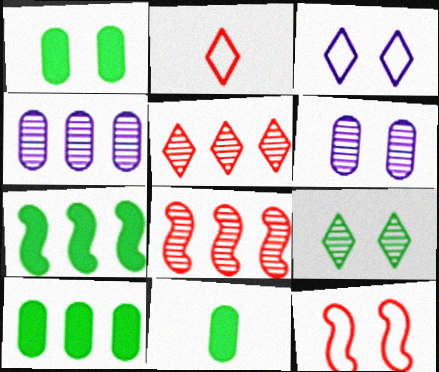[[1, 10, 11], 
[2, 6, 7], 
[3, 8, 11]]